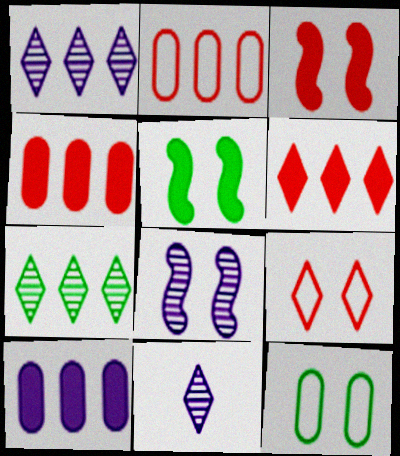[[2, 5, 11]]